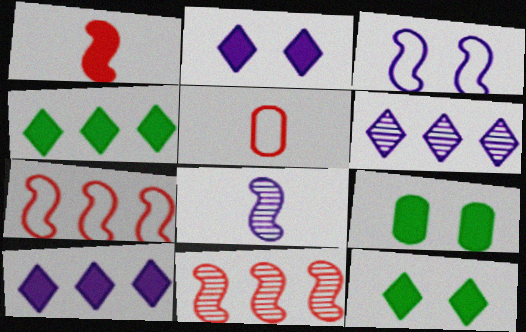[[1, 9, 10]]